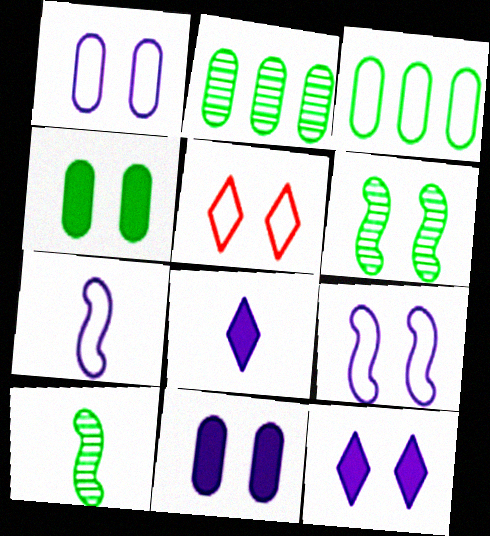[[3, 5, 7], 
[5, 6, 11]]